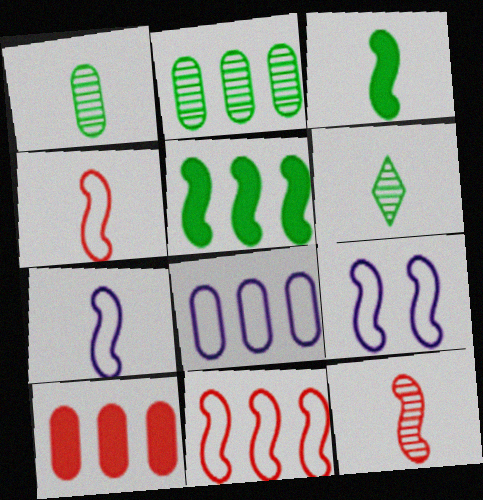[[2, 8, 10], 
[3, 7, 12], 
[5, 9, 12], 
[6, 9, 10]]